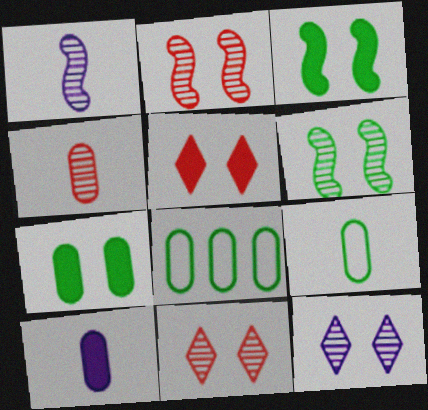[[1, 5, 8], 
[4, 9, 10]]